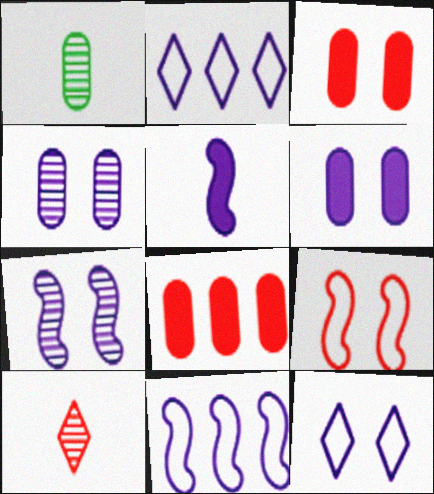[[2, 4, 5], 
[5, 7, 11], 
[6, 7, 12], 
[8, 9, 10]]